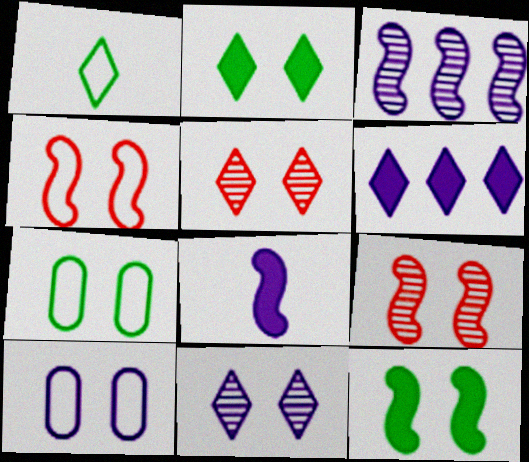[[1, 5, 6], 
[2, 9, 10], 
[5, 10, 12]]